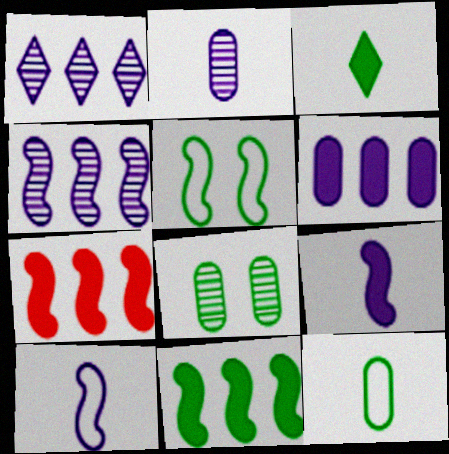[]